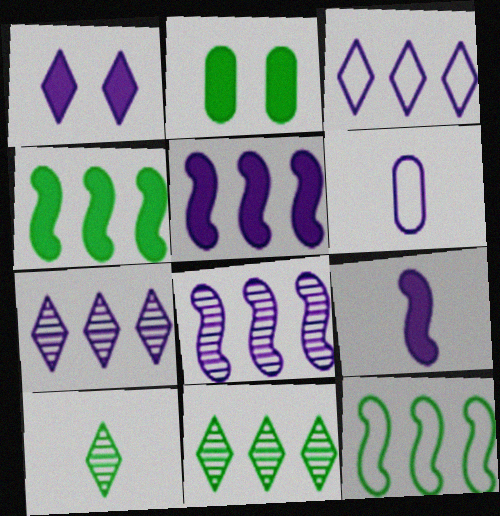[[1, 6, 8], 
[2, 10, 12]]